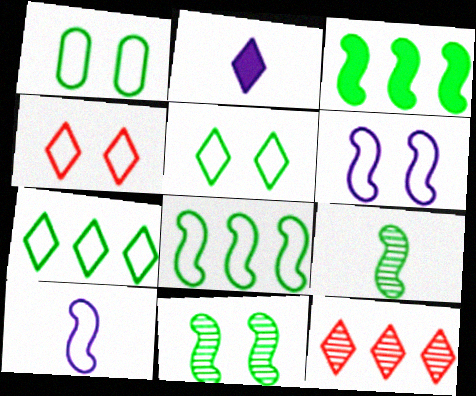[[1, 4, 6], 
[2, 5, 12]]